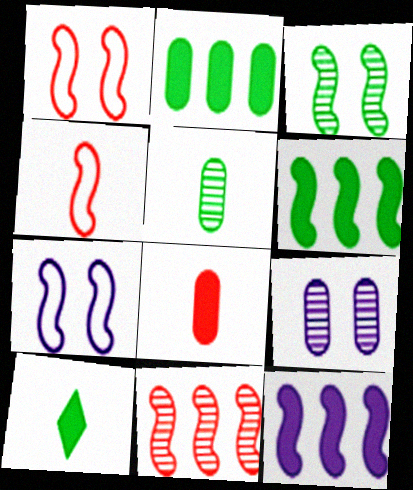[[3, 4, 12]]